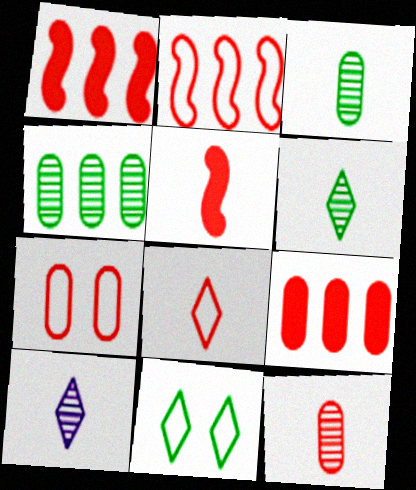[[2, 7, 8], 
[5, 8, 12], 
[7, 9, 12]]